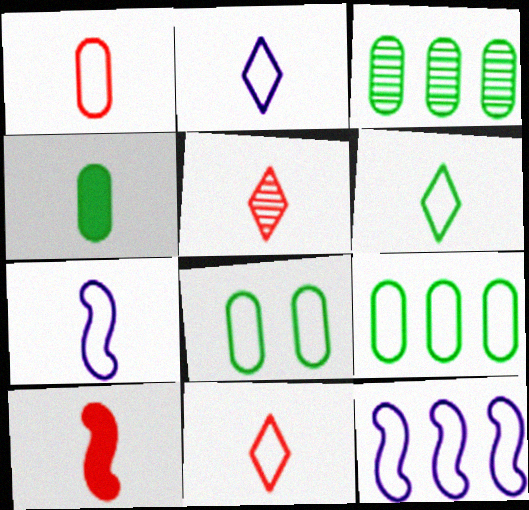[[1, 5, 10], 
[1, 6, 7], 
[2, 6, 11], 
[3, 4, 8], 
[4, 5, 7], 
[8, 11, 12]]